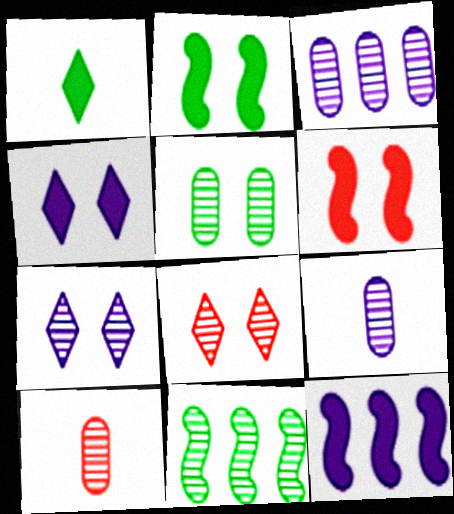[[3, 5, 10], 
[7, 10, 11], 
[8, 9, 11]]